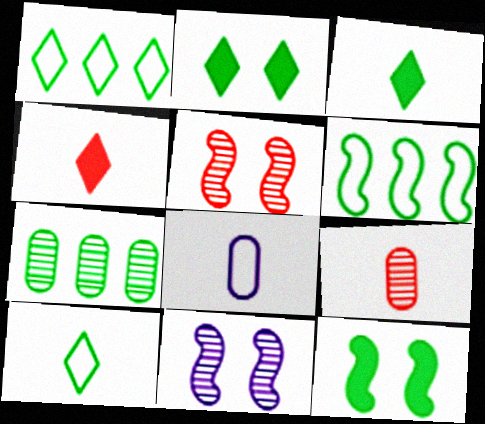[[7, 10, 12]]